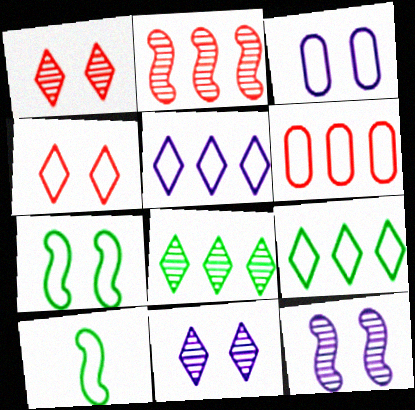[[3, 4, 7]]